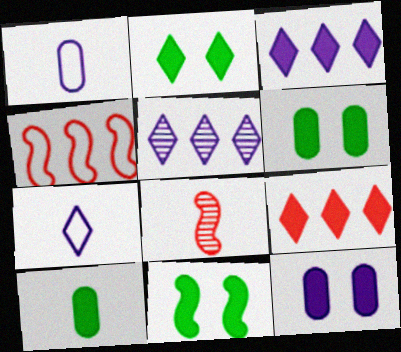[[2, 6, 11], 
[7, 8, 10]]